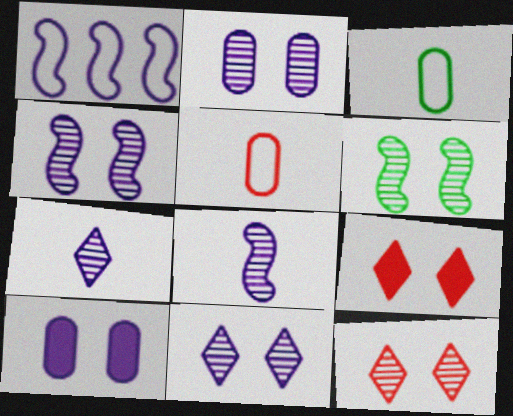[[1, 7, 10], 
[2, 4, 11], 
[2, 6, 12]]